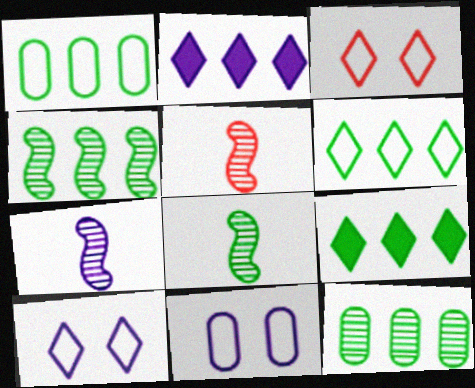[[1, 4, 9], 
[2, 7, 11], 
[5, 7, 8], 
[5, 9, 11]]